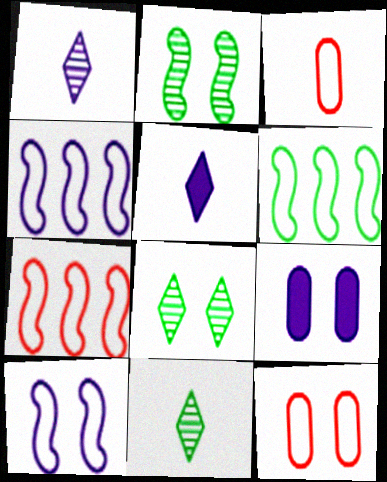[[1, 4, 9], 
[4, 6, 7], 
[7, 9, 11]]